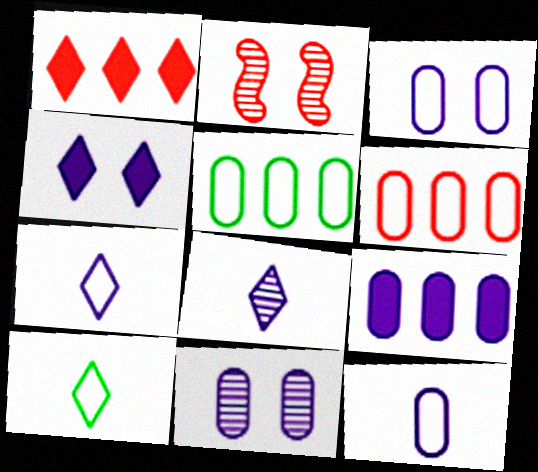[[2, 9, 10], 
[9, 11, 12]]